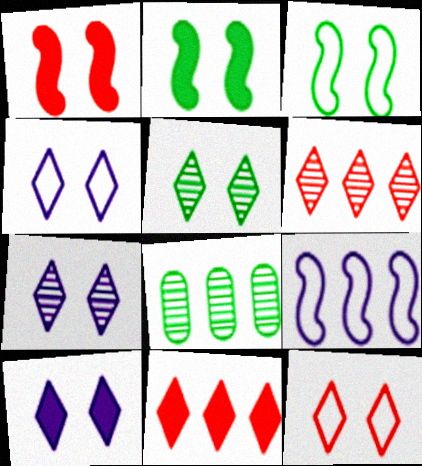[[4, 7, 10], 
[5, 10, 12], 
[8, 9, 11]]